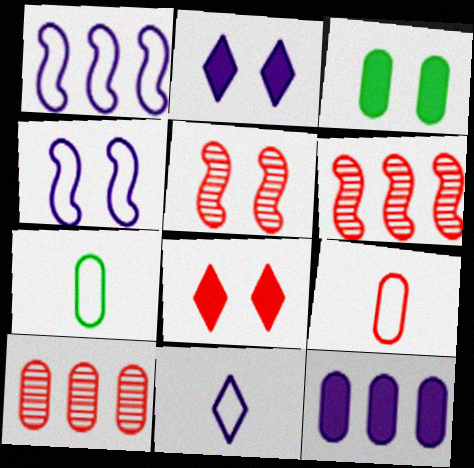[[2, 6, 7], 
[3, 6, 11], 
[6, 8, 9]]